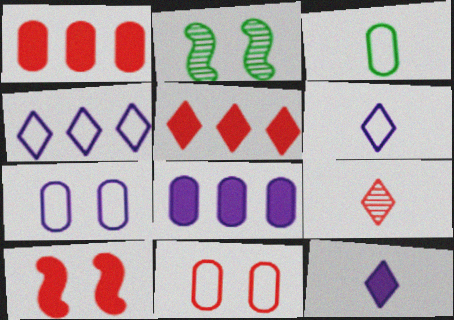[[1, 2, 6]]